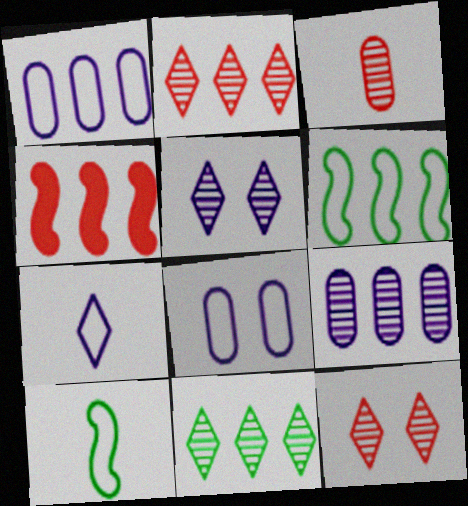[[1, 4, 11]]